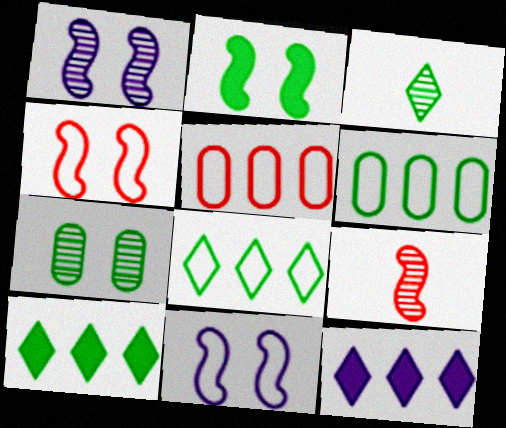[[1, 2, 4], 
[2, 3, 6]]